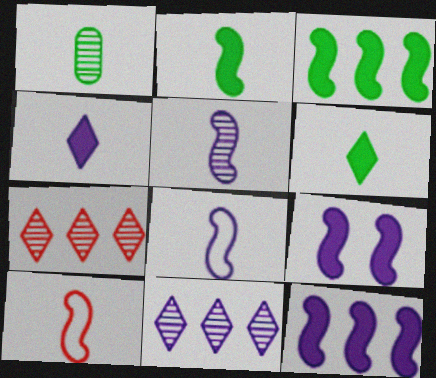[[1, 4, 10], 
[2, 5, 10]]